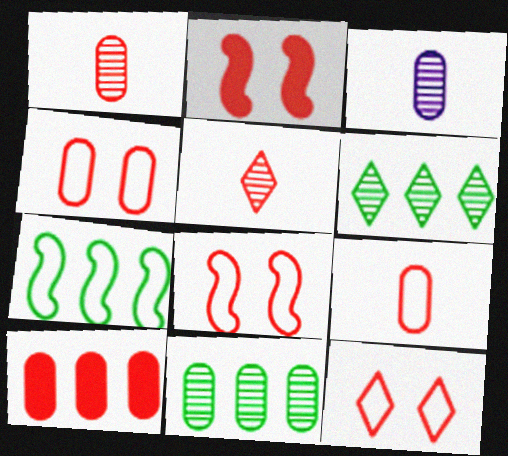[[1, 4, 10], 
[4, 8, 12], 
[5, 8, 10]]